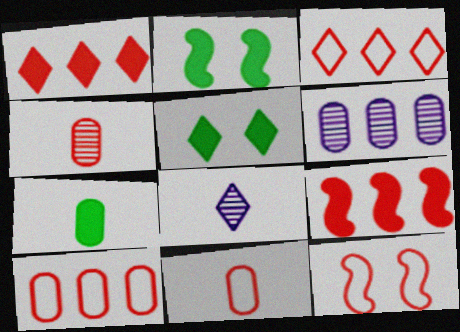[[1, 4, 12], 
[2, 8, 10], 
[3, 5, 8], 
[3, 11, 12]]